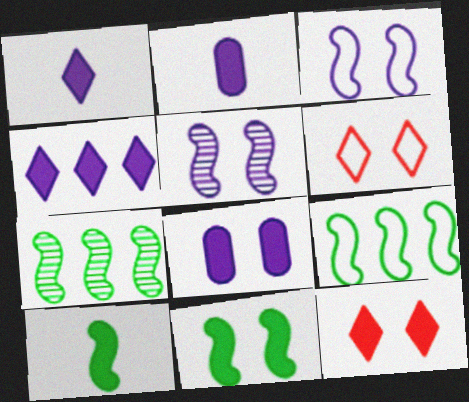[[2, 6, 7], 
[8, 11, 12]]